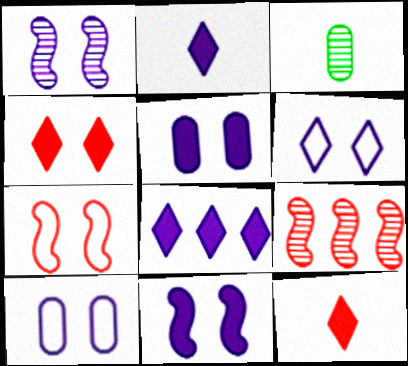[[1, 5, 6], 
[3, 7, 8]]